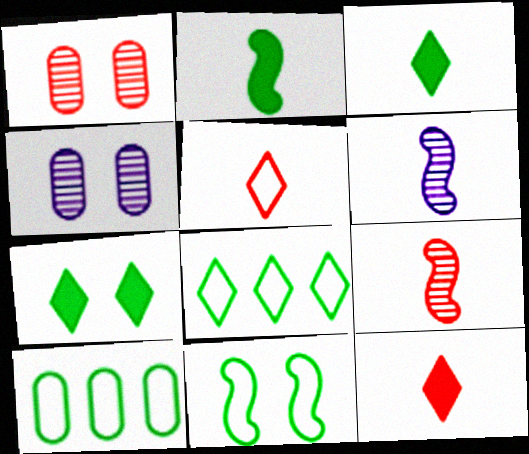[]